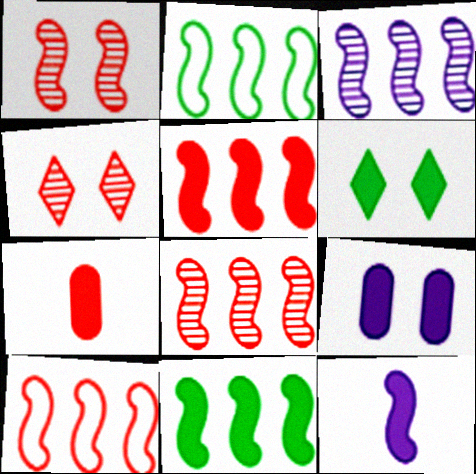[[1, 2, 12], 
[2, 3, 5], 
[3, 10, 11], 
[4, 7, 10], 
[5, 8, 10]]